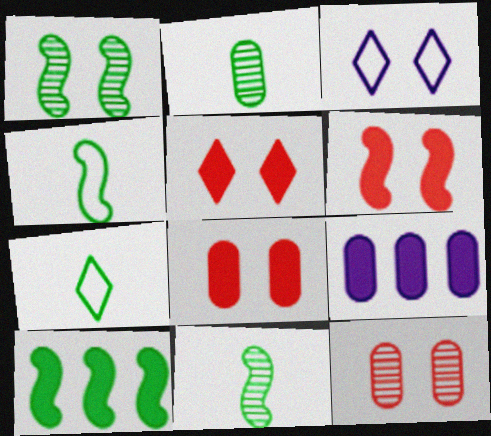[[1, 3, 8], 
[1, 4, 10], 
[5, 6, 8]]